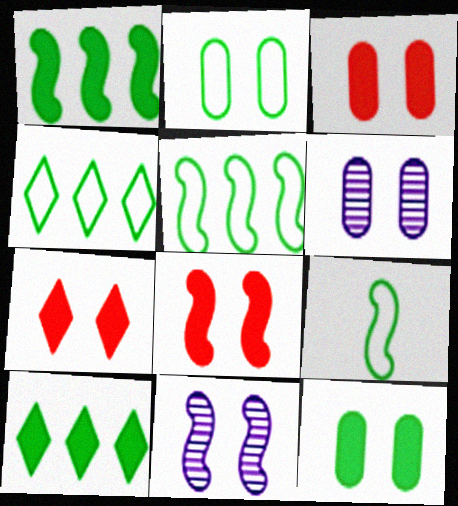[[2, 3, 6], 
[2, 4, 9], 
[2, 7, 11], 
[3, 7, 8]]